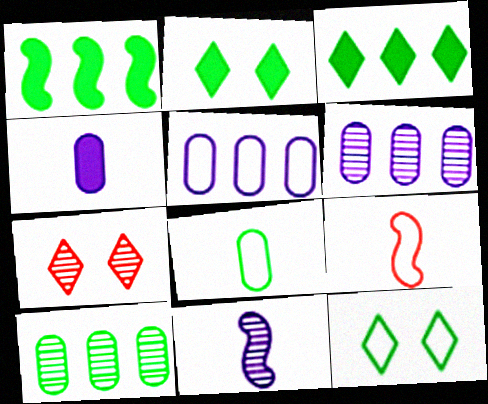[[2, 6, 9], 
[5, 9, 12], 
[7, 10, 11]]